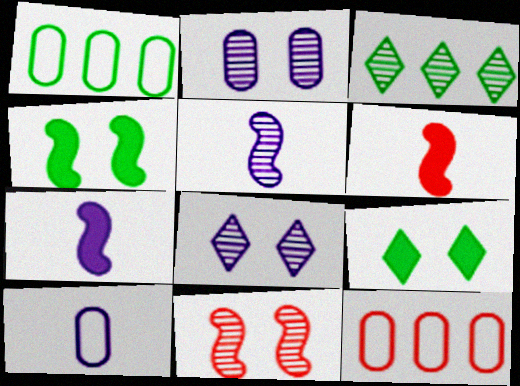[[1, 6, 8], 
[5, 9, 12]]